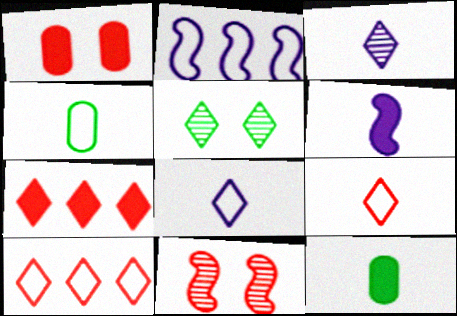[[5, 7, 8]]